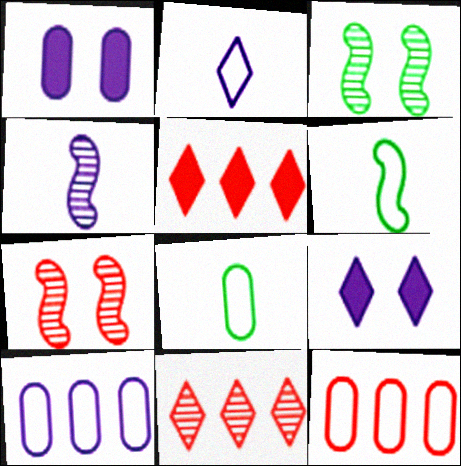[[1, 6, 11], 
[4, 9, 10]]